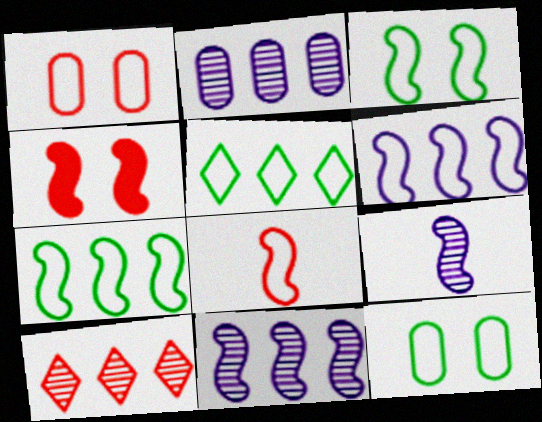[[3, 6, 8], 
[4, 7, 9]]